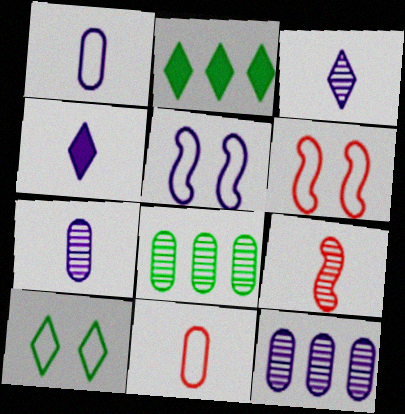[[2, 6, 7], 
[4, 5, 12], 
[4, 6, 8]]